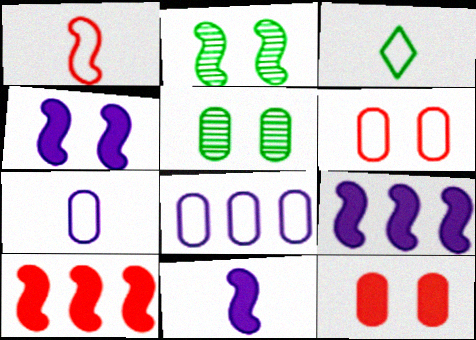[[1, 2, 9], 
[1, 3, 7], 
[4, 9, 11]]